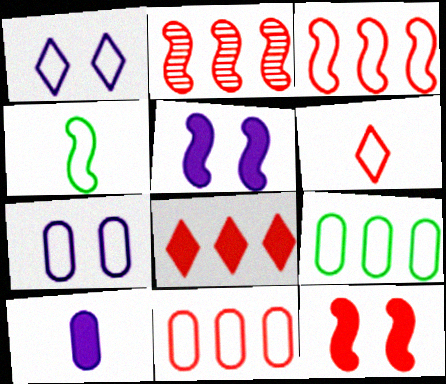[[1, 4, 11], 
[2, 4, 5], 
[2, 8, 11]]